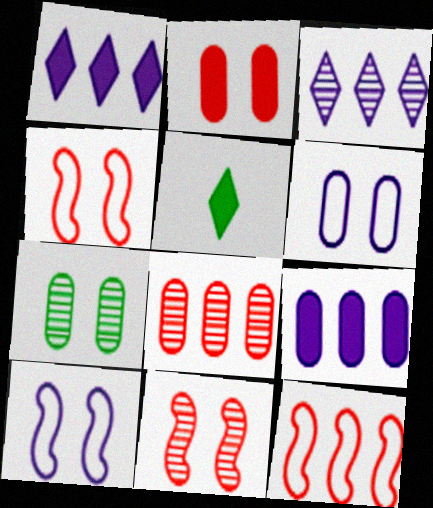[[2, 6, 7], 
[5, 8, 10]]